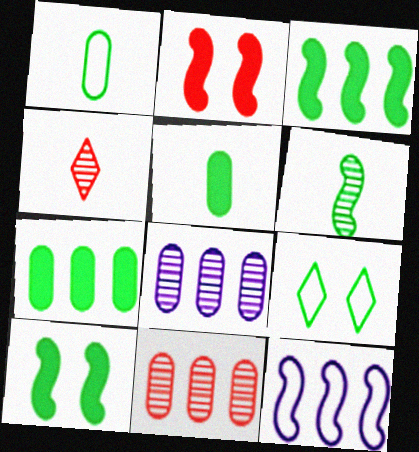[[2, 6, 12], 
[6, 7, 9]]